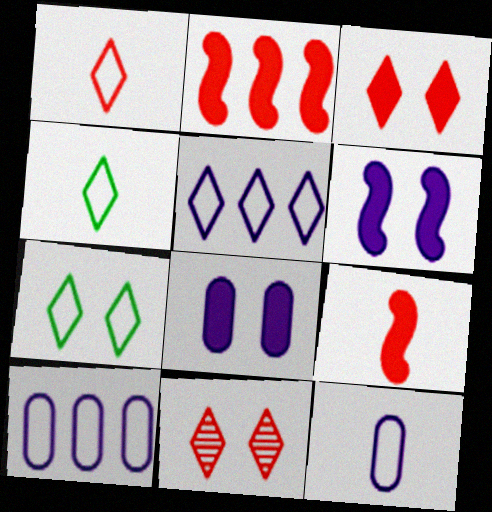[[1, 5, 7]]